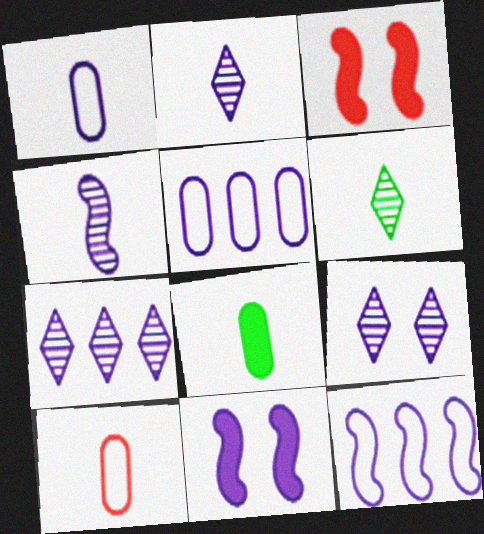[[1, 7, 11], 
[2, 5, 11], 
[2, 7, 9], 
[3, 5, 6], 
[4, 11, 12]]